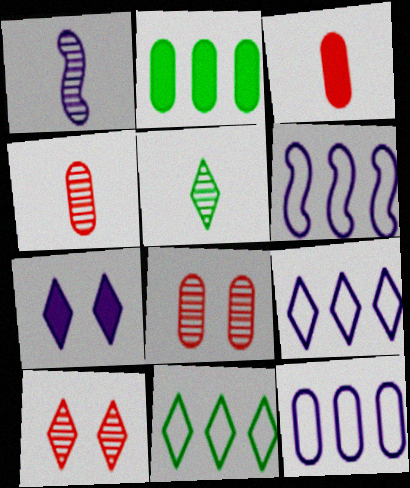[[1, 4, 5], 
[1, 7, 12], 
[6, 9, 12]]